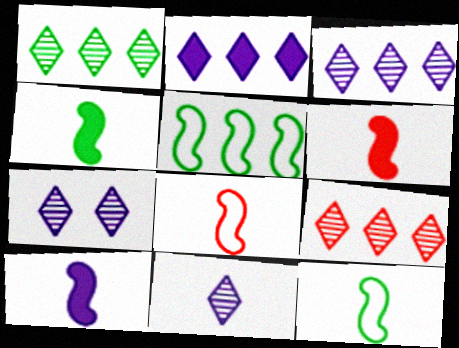[[1, 3, 9], 
[3, 7, 11], 
[4, 6, 10]]